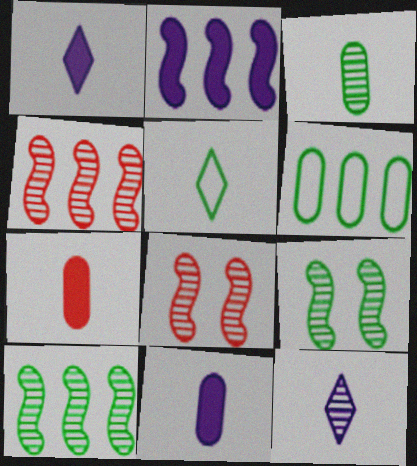[[1, 6, 8]]